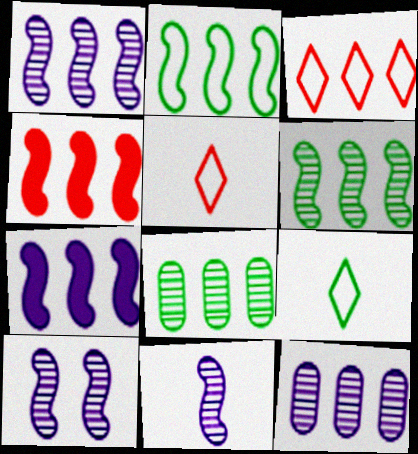[[1, 2, 4], 
[1, 10, 11], 
[3, 7, 8]]